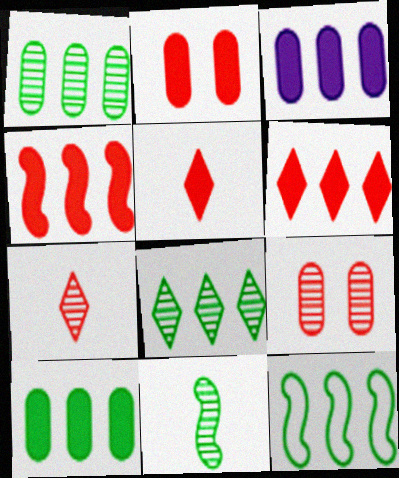[[2, 4, 5], 
[8, 10, 12]]